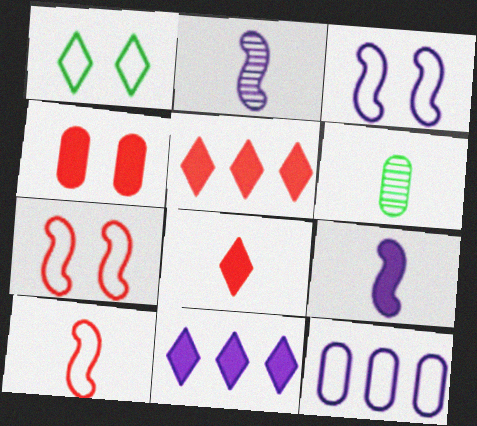[[1, 10, 12], 
[3, 5, 6], 
[4, 6, 12], 
[6, 7, 11]]